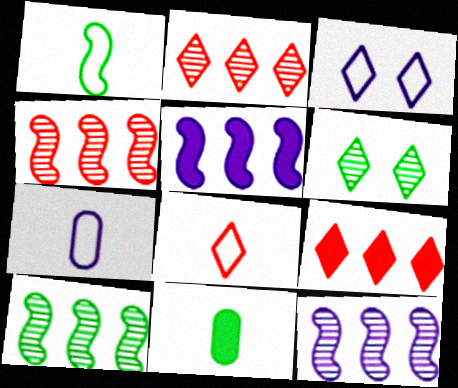[[1, 7, 8], 
[3, 4, 11], 
[4, 10, 12]]